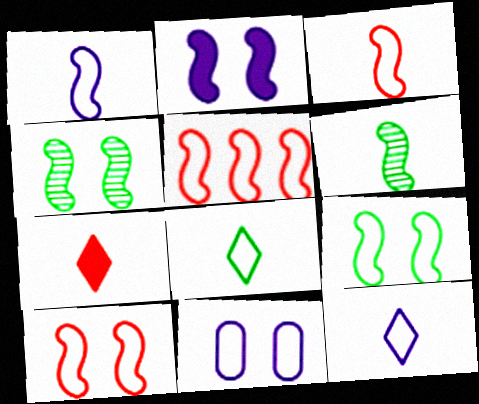[[1, 5, 9], 
[2, 4, 10], 
[2, 5, 6], 
[3, 5, 10], 
[5, 8, 11]]